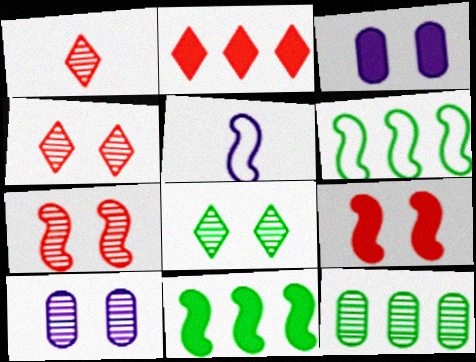[[1, 3, 6], 
[5, 7, 11], 
[7, 8, 10]]